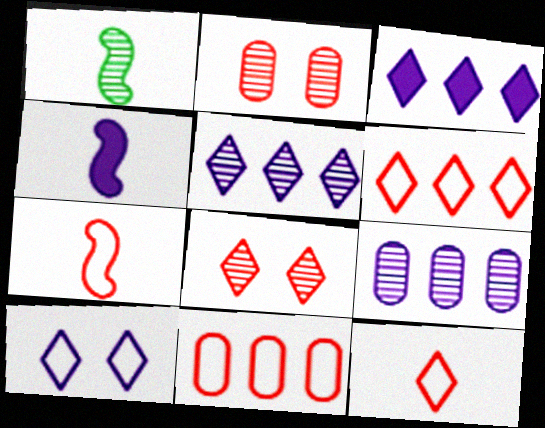[[1, 2, 5], 
[1, 4, 7], 
[1, 8, 9], 
[4, 9, 10]]